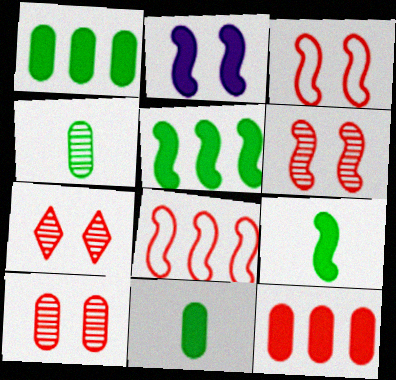[[6, 7, 10]]